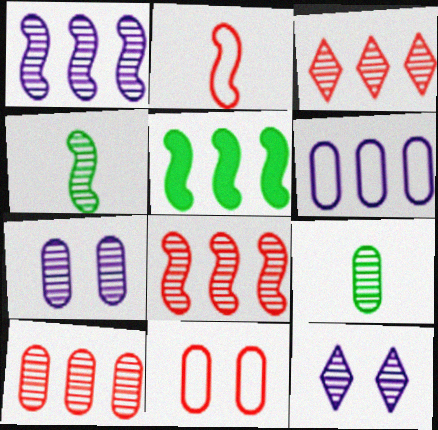[[3, 4, 7], 
[3, 5, 6], 
[3, 8, 10], 
[4, 10, 12], 
[7, 9, 10], 
[8, 9, 12]]